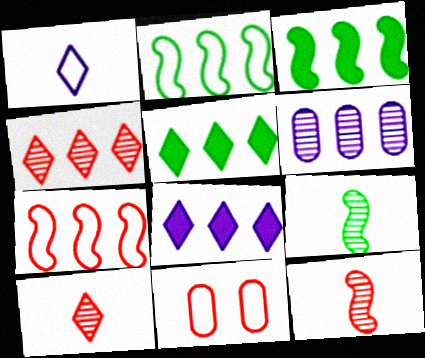[[1, 2, 11], 
[5, 6, 7], 
[8, 9, 11]]